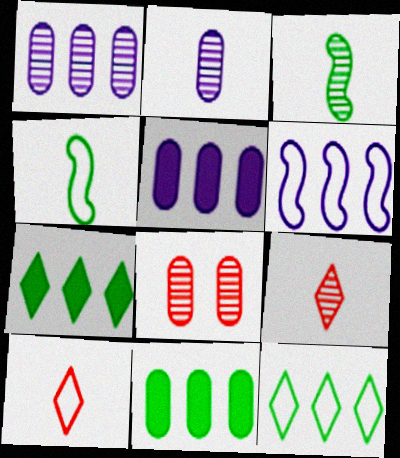[[2, 3, 9]]